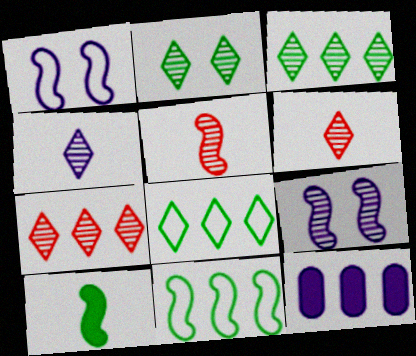[[1, 4, 12], 
[2, 4, 7], 
[7, 11, 12]]